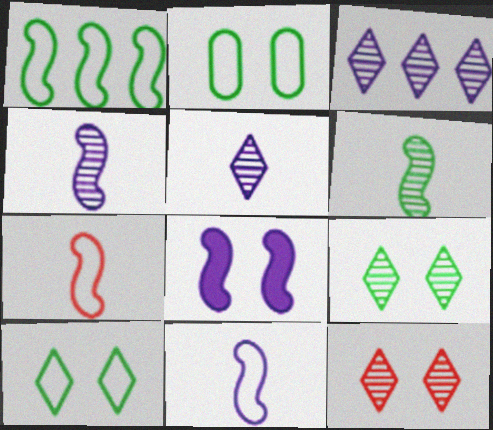[[2, 8, 12]]